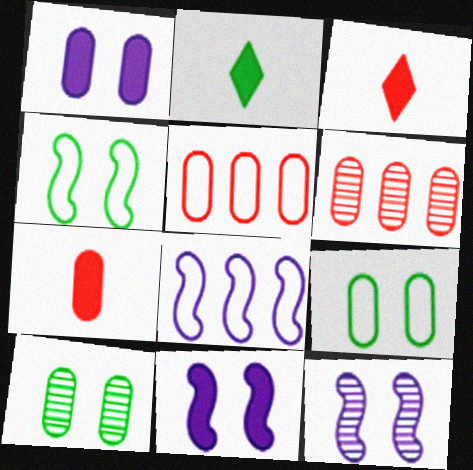[[2, 5, 12], 
[3, 8, 10]]